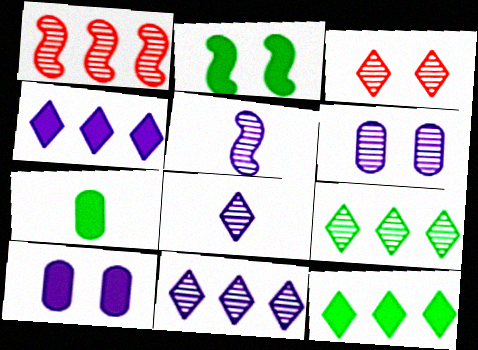[[2, 7, 12], 
[3, 8, 9], 
[5, 6, 11]]